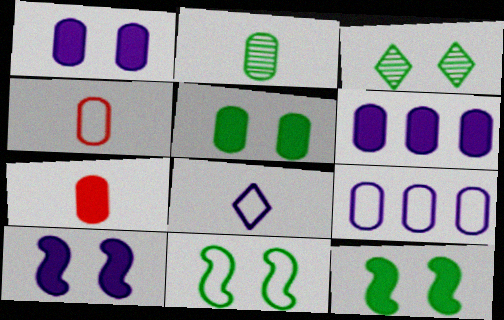[[3, 5, 11], 
[5, 6, 7]]